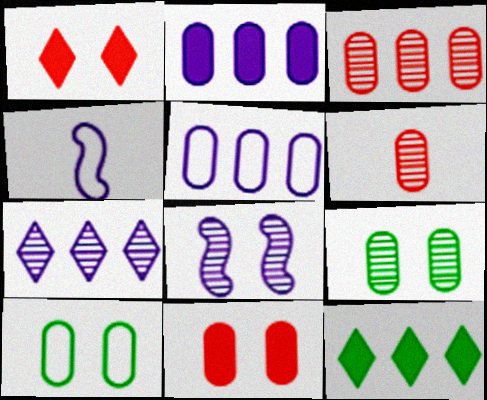[[1, 8, 10], 
[2, 6, 10]]